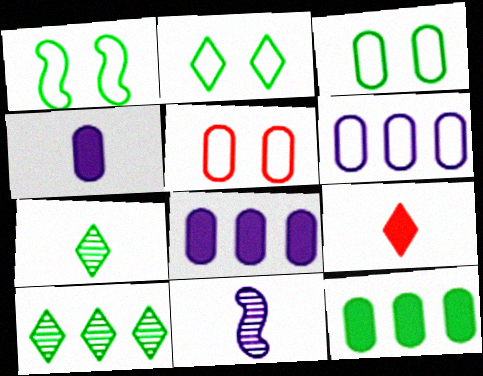[[1, 2, 3], 
[1, 7, 12]]